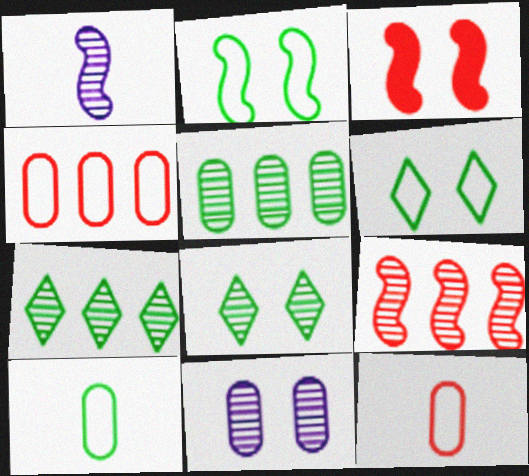[[3, 6, 11]]